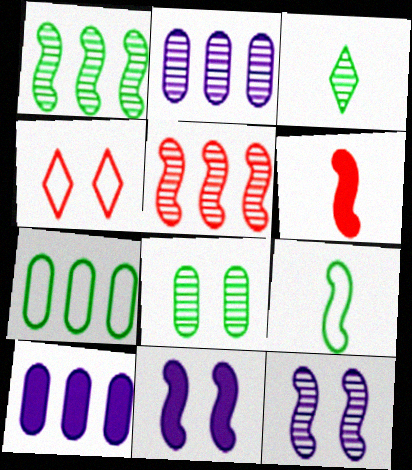[[1, 3, 8], 
[4, 8, 11], 
[5, 9, 11]]